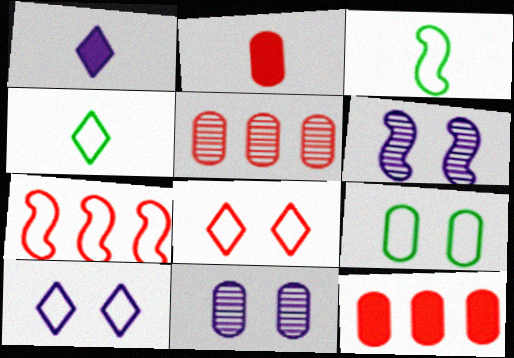[[4, 6, 12]]